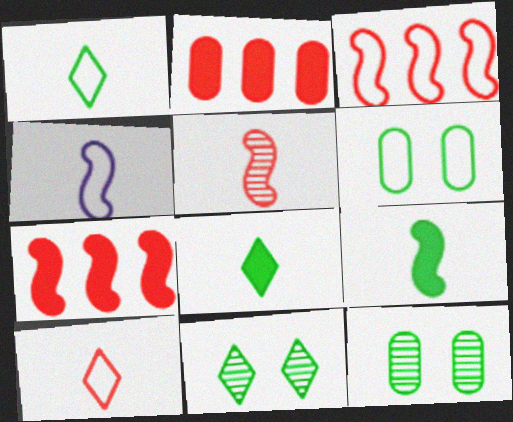[[2, 4, 11], 
[4, 5, 9]]